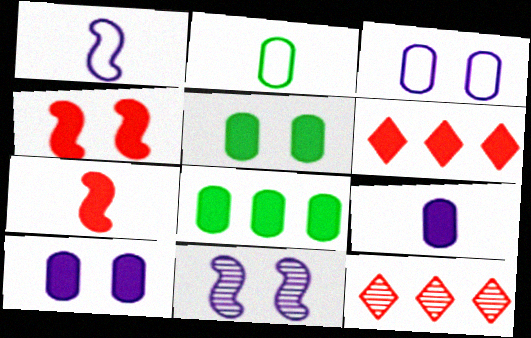[[1, 5, 12], 
[2, 6, 11]]